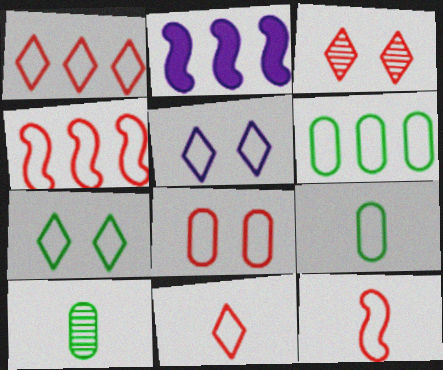[[1, 8, 12], 
[2, 3, 9], 
[4, 5, 9], 
[4, 8, 11], 
[5, 6, 12]]